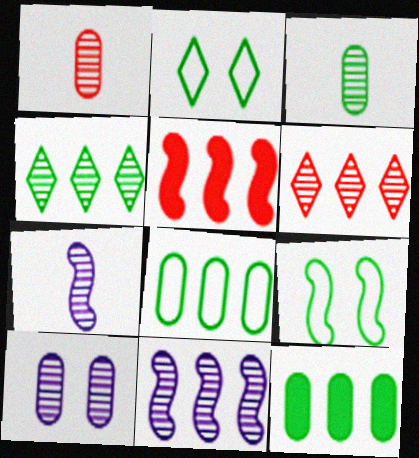[[5, 7, 9]]